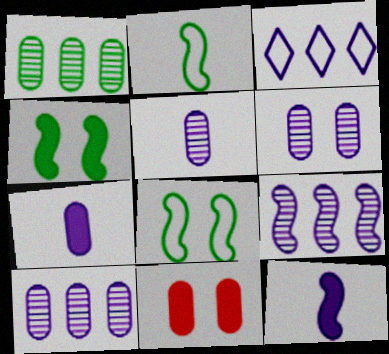[[3, 6, 12], 
[5, 6, 10]]